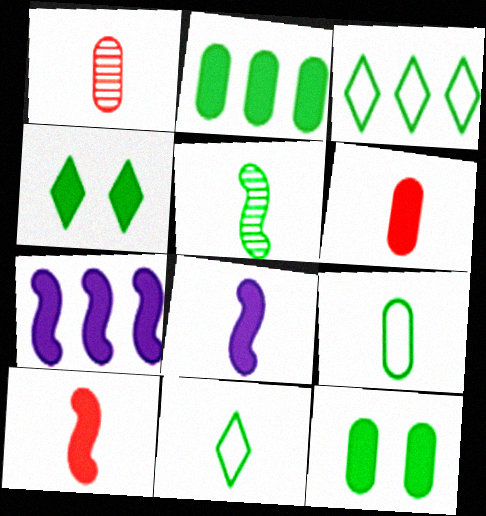[[1, 8, 11], 
[3, 5, 12], 
[4, 6, 7]]